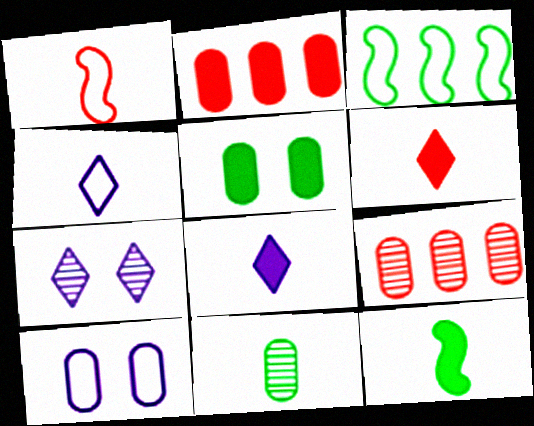[[1, 8, 11], 
[2, 10, 11]]